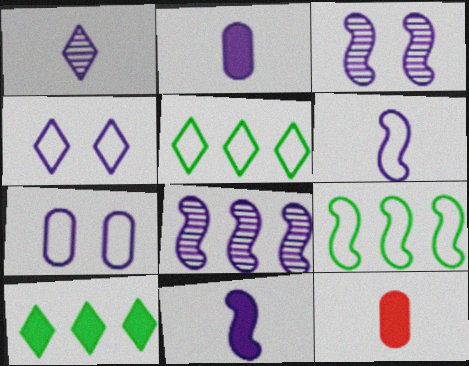[[1, 2, 6], 
[2, 4, 8], 
[3, 5, 12]]